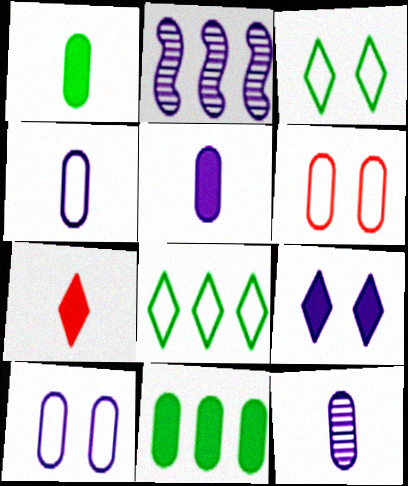[[2, 4, 9], 
[4, 5, 12], 
[6, 11, 12]]